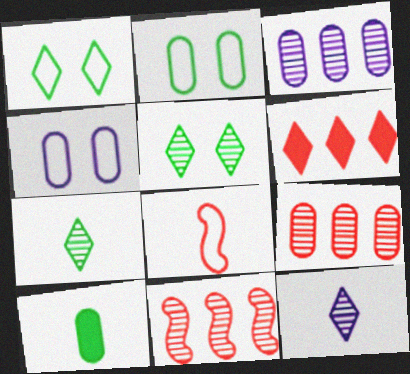[[1, 6, 12], 
[4, 9, 10], 
[8, 10, 12]]